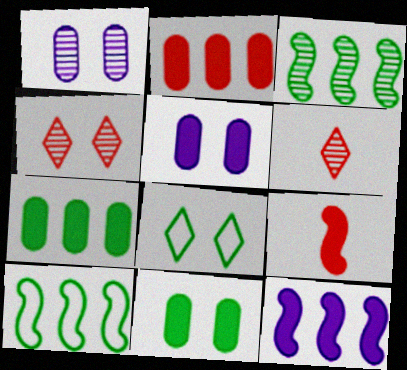[[1, 3, 6], 
[5, 6, 10]]